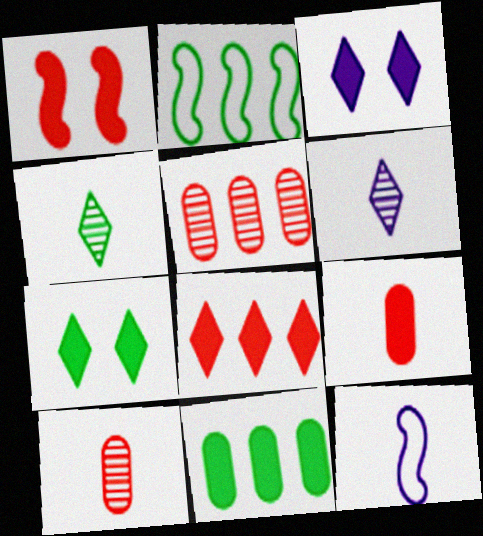[[1, 8, 9], 
[2, 3, 10], 
[4, 9, 12], 
[5, 7, 12]]